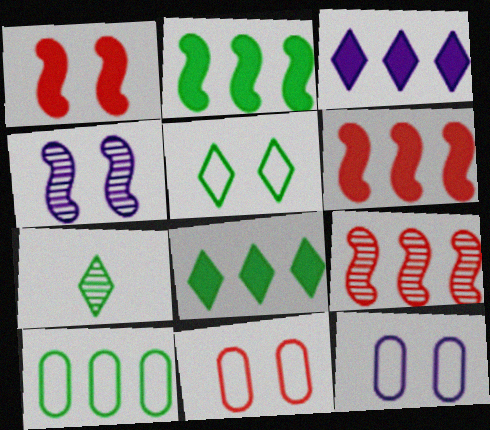[[3, 9, 10], 
[5, 7, 8], 
[6, 7, 12]]